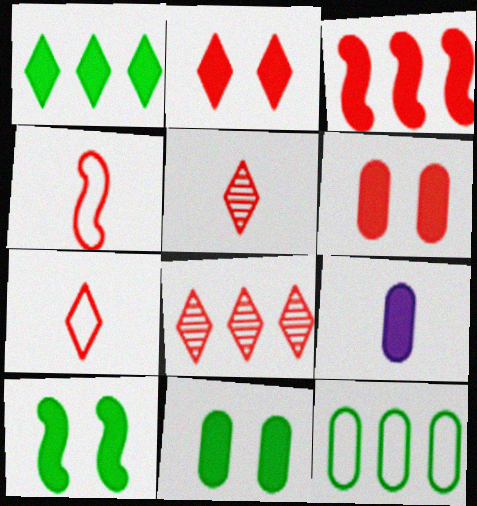[[2, 7, 8], 
[4, 6, 8]]